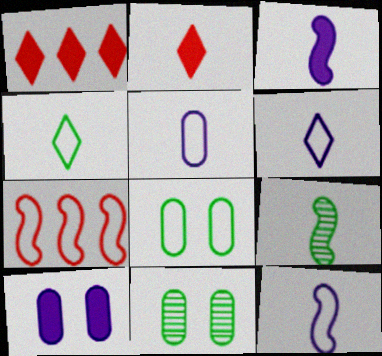[[1, 11, 12], 
[2, 5, 9], 
[5, 6, 12], 
[6, 7, 8]]